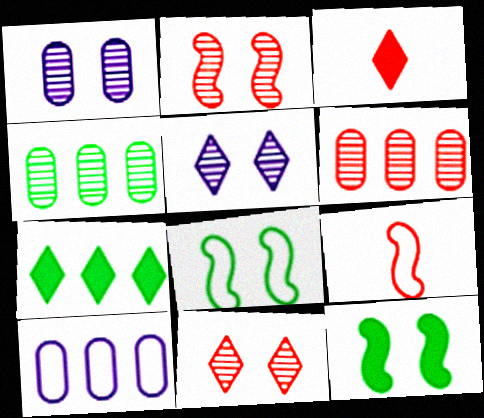[[1, 7, 9]]